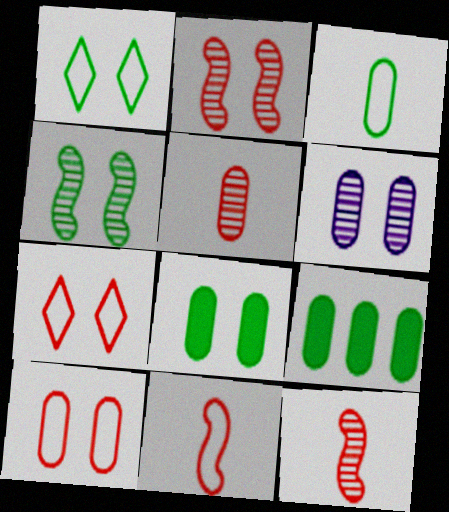[[1, 4, 8], 
[6, 8, 10]]